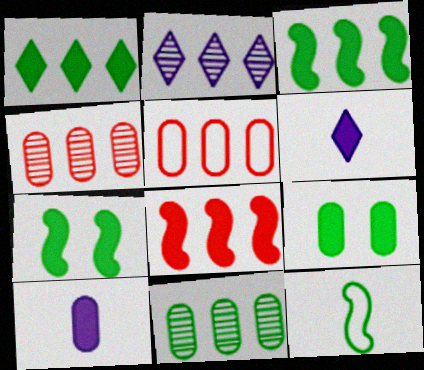[[2, 3, 5], 
[6, 8, 9]]